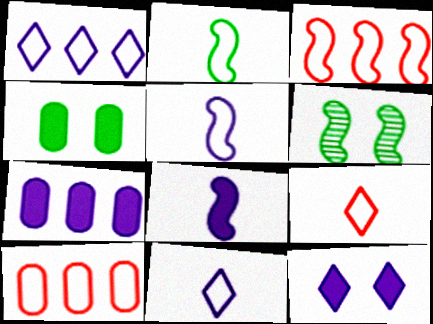[[3, 6, 8], 
[6, 7, 9], 
[7, 8, 12]]